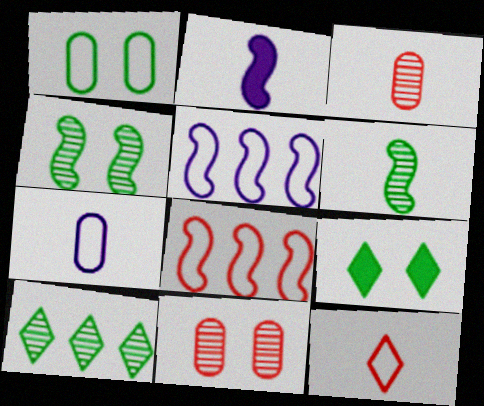[[1, 4, 9], 
[1, 5, 12], 
[2, 4, 8], 
[3, 5, 9]]